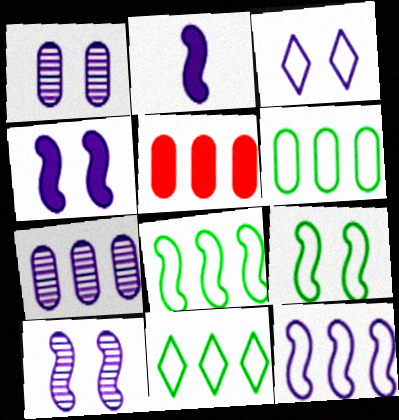[[1, 3, 4], 
[2, 3, 7], 
[2, 10, 12], 
[5, 6, 7], 
[6, 8, 11]]